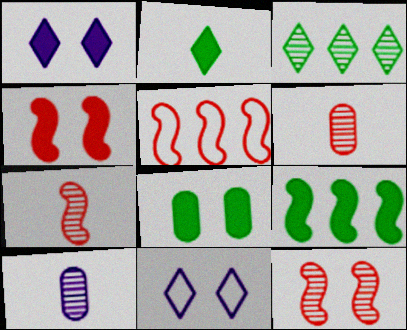[[1, 4, 8], 
[2, 8, 9], 
[3, 10, 12], 
[4, 5, 7], 
[6, 9, 11], 
[8, 11, 12]]